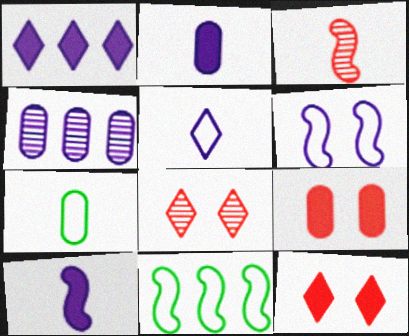[[2, 8, 11], 
[4, 7, 9]]